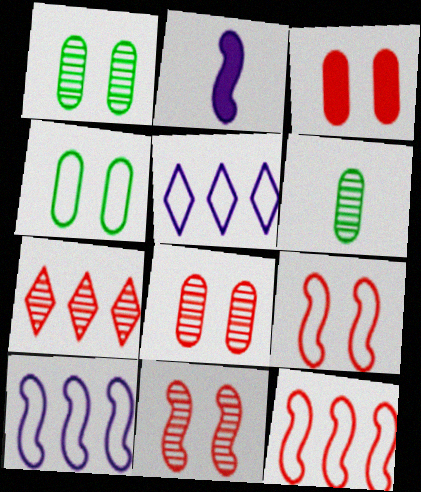[[2, 4, 7]]